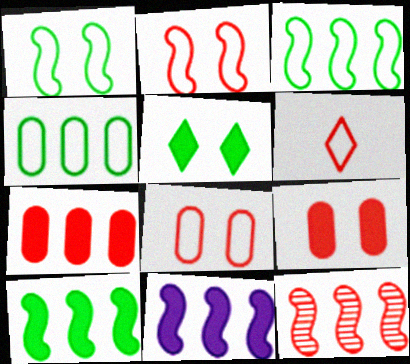[[3, 11, 12], 
[6, 9, 12]]